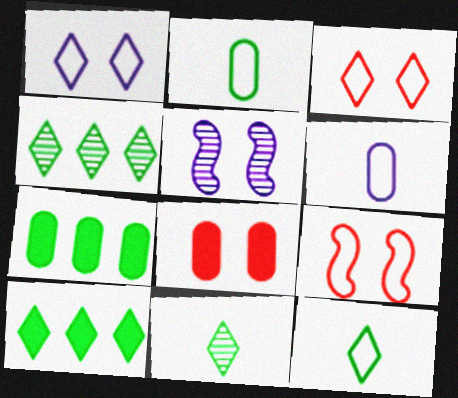[]